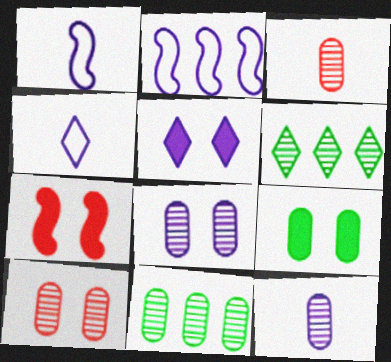[[2, 5, 12], 
[3, 8, 11], 
[4, 7, 11], 
[5, 7, 9], 
[10, 11, 12]]